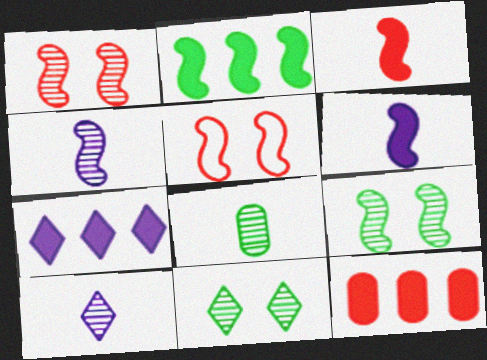[[2, 4, 5], 
[2, 7, 12], 
[5, 7, 8]]